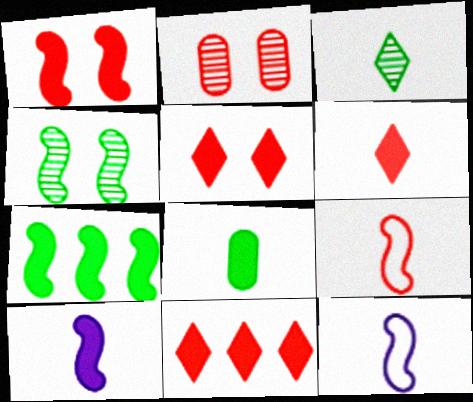[[1, 7, 10], 
[2, 9, 11], 
[5, 6, 11], 
[6, 8, 10]]